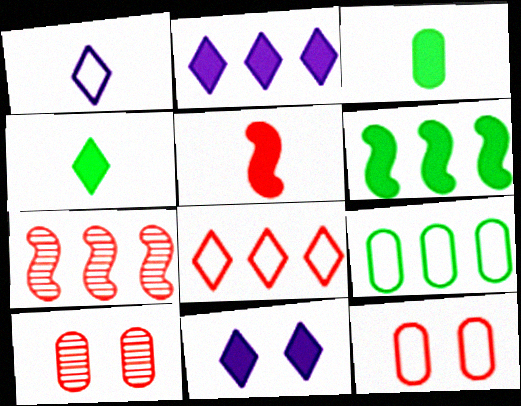[[1, 6, 10], 
[2, 7, 9], 
[5, 8, 10]]